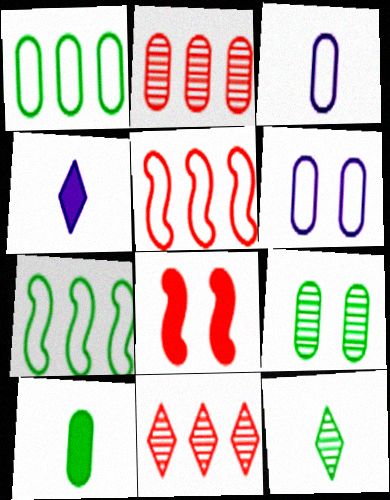[[1, 9, 10], 
[2, 6, 10], 
[4, 5, 9]]